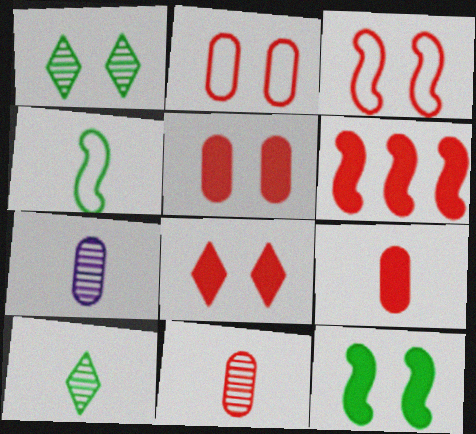[[6, 8, 9]]